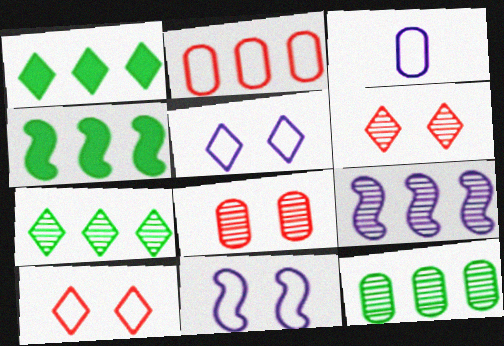[[1, 2, 9], 
[3, 4, 6]]